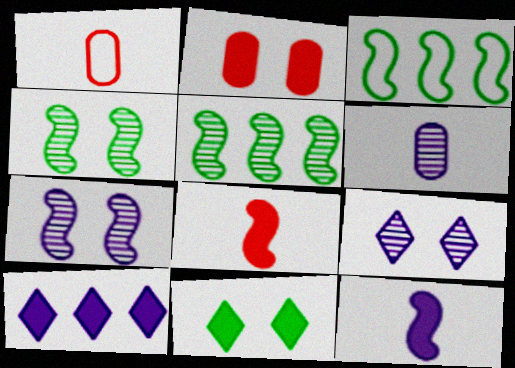[[1, 4, 10], 
[3, 7, 8]]